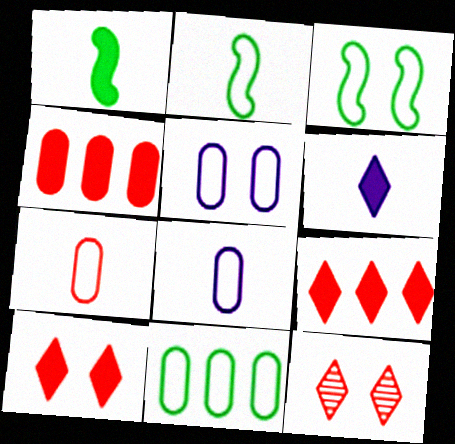[[5, 7, 11]]